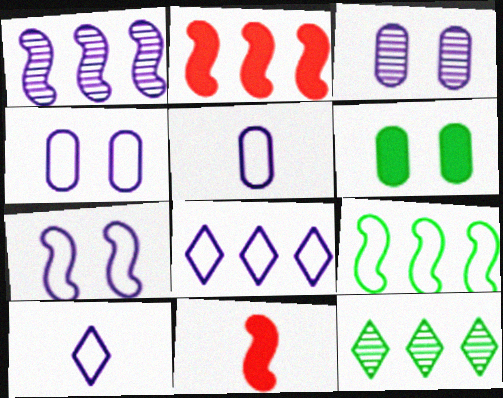[[1, 2, 9], 
[4, 11, 12], 
[5, 7, 8]]